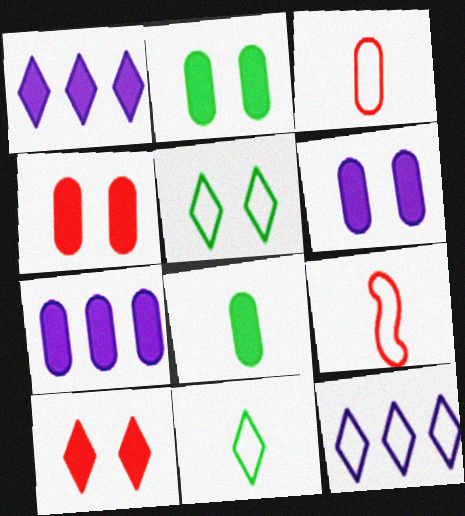[[2, 4, 6], 
[4, 7, 8]]